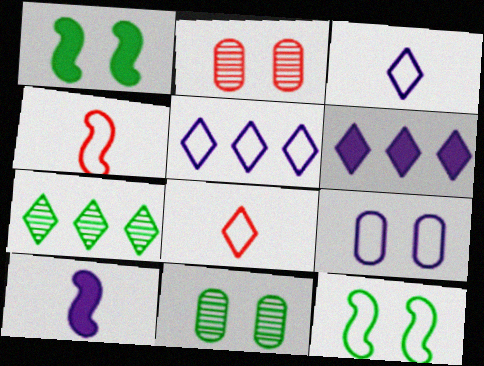[[4, 6, 11]]